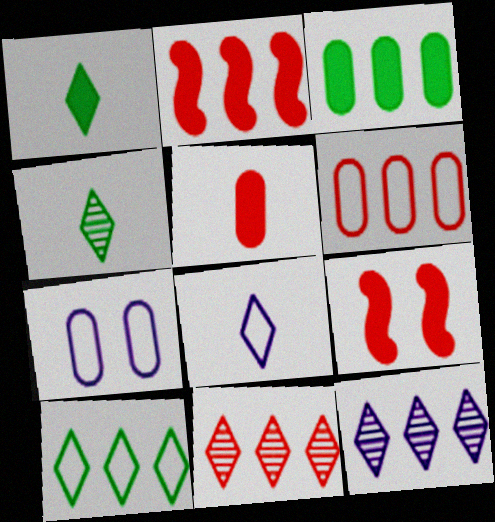[[2, 4, 7], 
[2, 6, 11]]